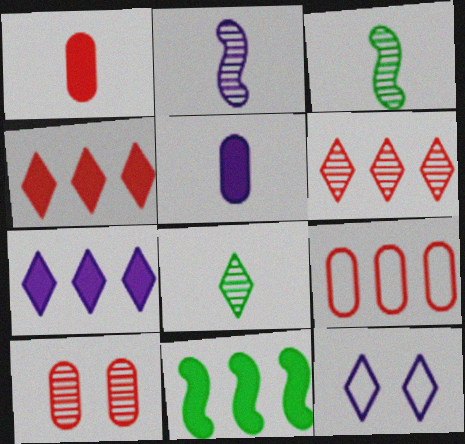[[1, 9, 10], 
[4, 8, 12]]